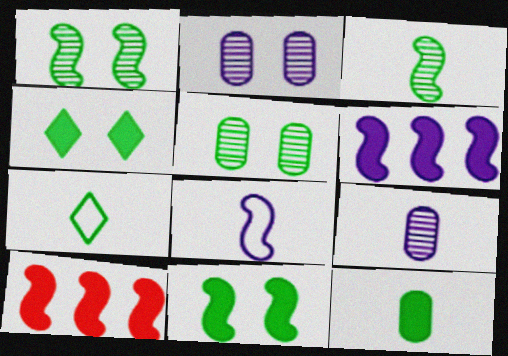[[1, 8, 10], 
[2, 7, 10], 
[3, 7, 12]]